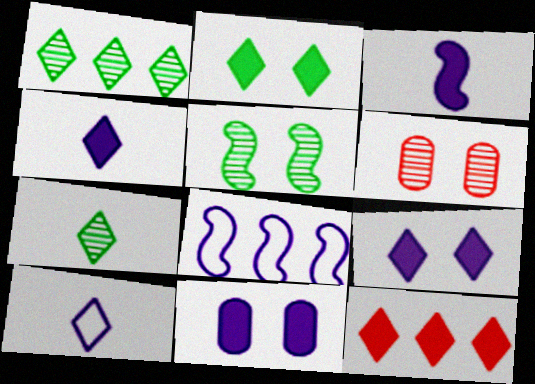[[2, 4, 12]]